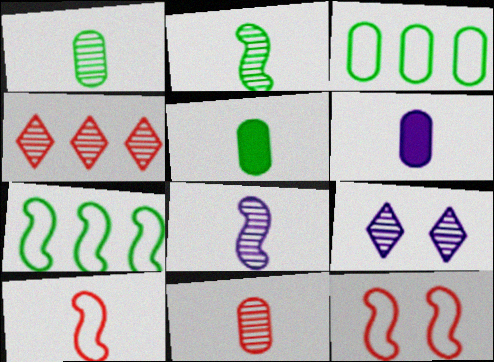[]